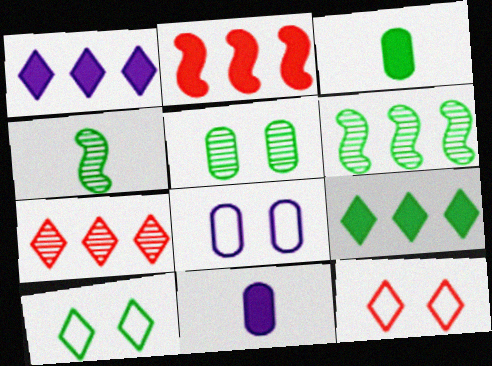[[3, 6, 10], 
[6, 11, 12]]